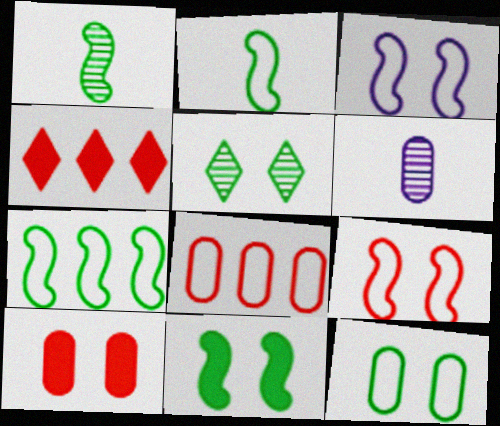[[1, 7, 11], 
[3, 5, 10], 
[5, 11, 12]]